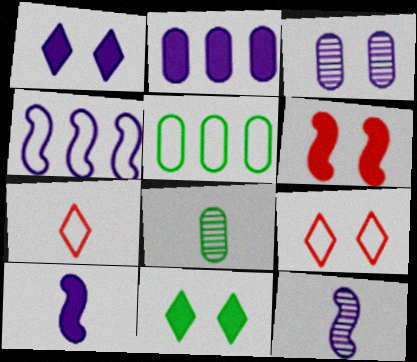[[1, 2, 10], 
[7, 8, 10]]